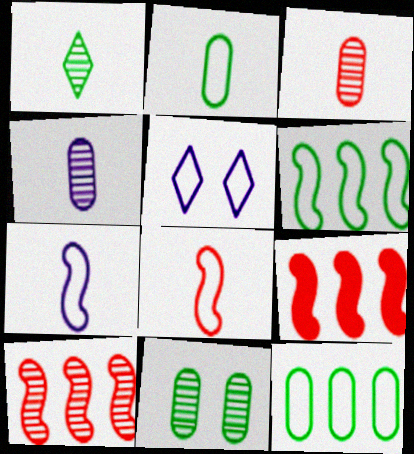[[5, 8, 12]]